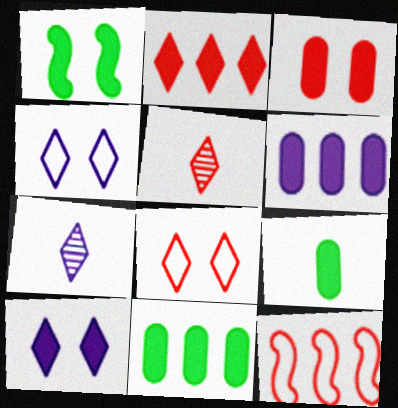[[1, 3, 10], 
[2, 5, 8], 
[3, 5, 12], 
[3, 6, 9]]